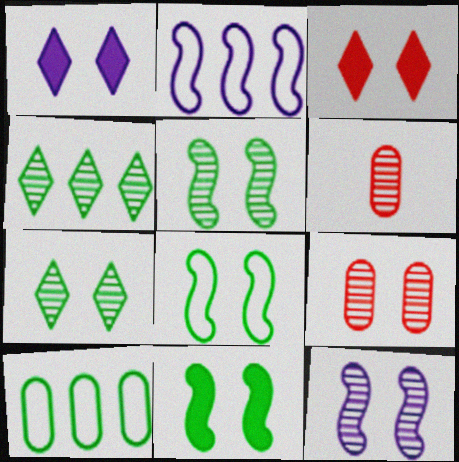[[1, 8, 9], 
[4, 6, 12], 
[5, 8, 11], 
[7, 9, 12]]